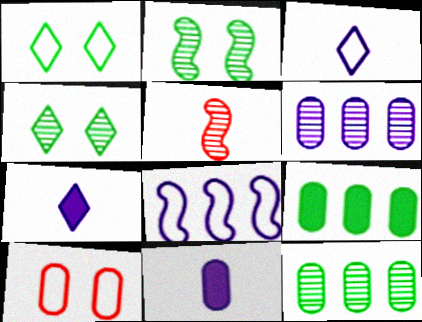[[4, 5, 6], 
[10, 11, 12]]